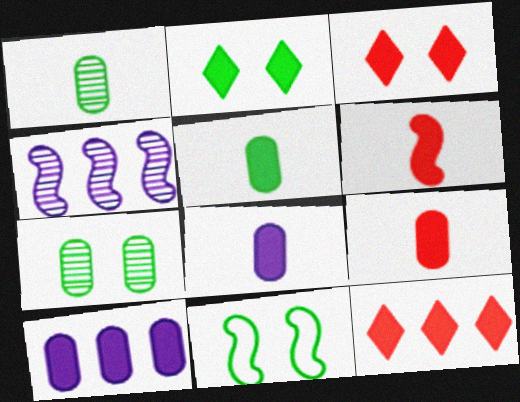[[2, 6, 10], 
[2, 7, 11], 
[4, 6, 11], 
[5, 8, 9]]